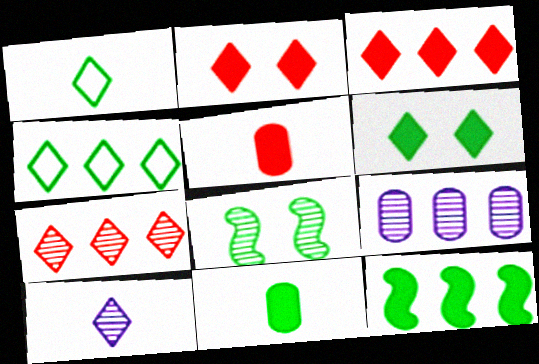[[2, 4, 10], 
[4, 8, 11], 
[6, 11, 12]]